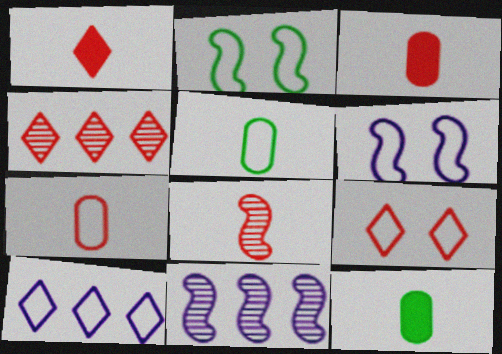[[1, 4, 9], 
[1, 7, 8], 
[2, 7, 10], 
[4, 6, 12], 
[9, 11, 12]]